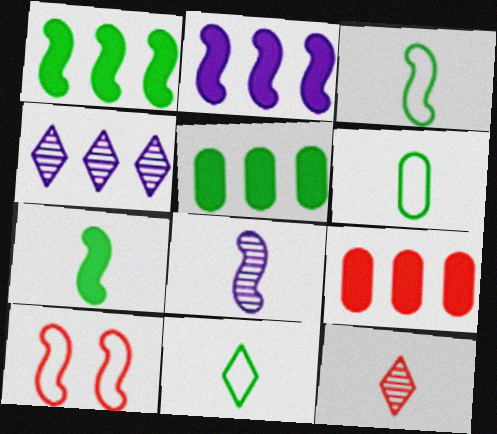[[1, 8, 10], 
[3, 6, 11], 
[9, 10, 12]]